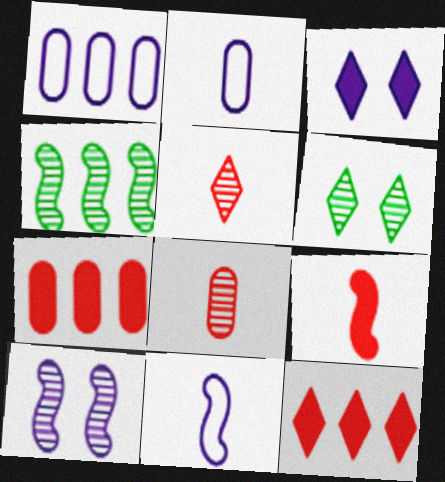[[1, 4, 12], 
[1, 6, 9], 
[6, 7, 11]]